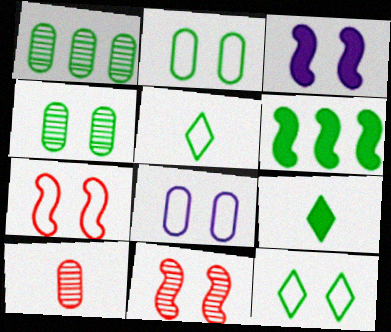[[4, 5, 6], 
[7, 8, 12]]